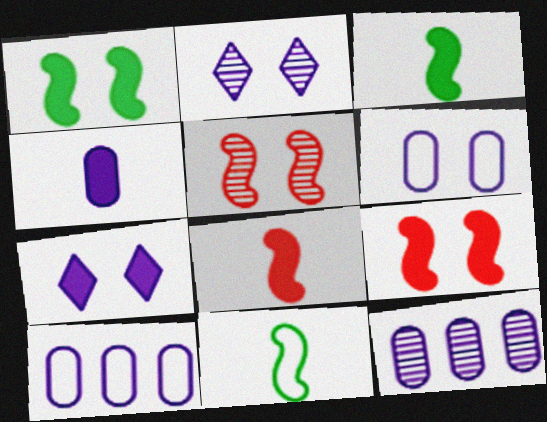[[4, 6, 12]]